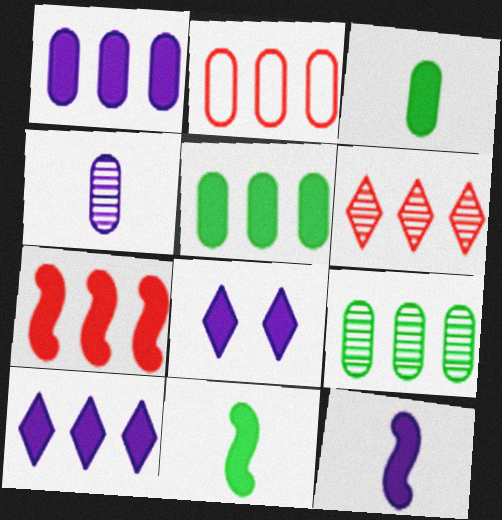[[1, 2, 9], 
[1, 8, 12], 
[2, 6, 7], 
[3, 7, 8], 
[5, 7, 10]]